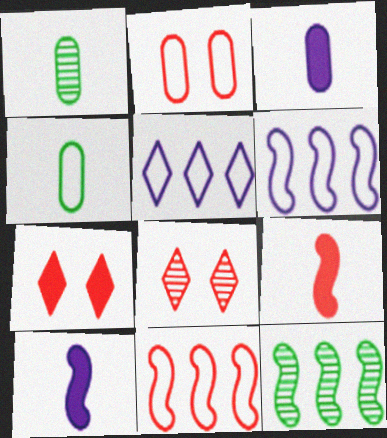[[1, 6, 7]]